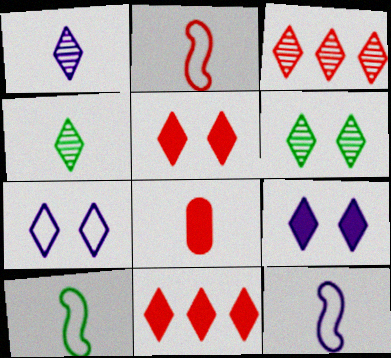[[1, 3, 6], 
[1, 8, 10], 
[2, 10, 12], 
[4, 7, 11], 
[4, 8, 12], 
[5, 6, 7]]